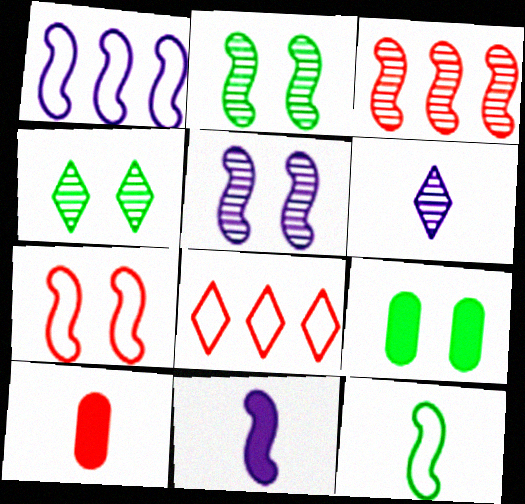[[1, 4, 10], 
[1, 5, 11], 
[1, 7, 12], 
[6, 10, 12]]